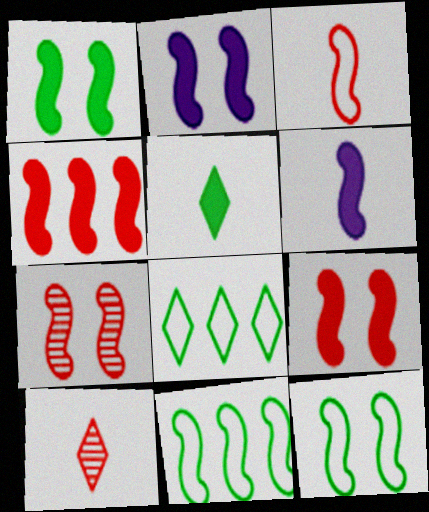[[1, 2, 9], 
[1, 4, 6], 
[2, 7, 12], 
[3, 4, 7], 
[6, 7, 11]]